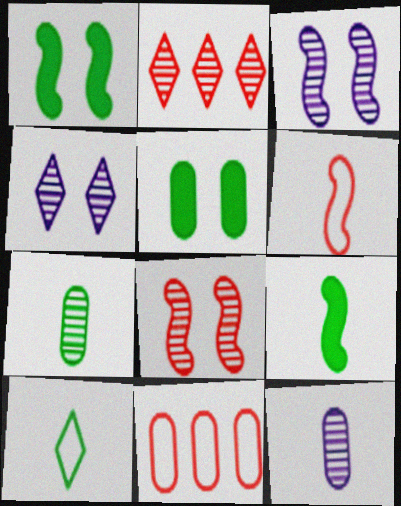[[2, 3, 7], 
[4, 9, 11], 
[5, 11, 12], 
[7, 9, 10]]